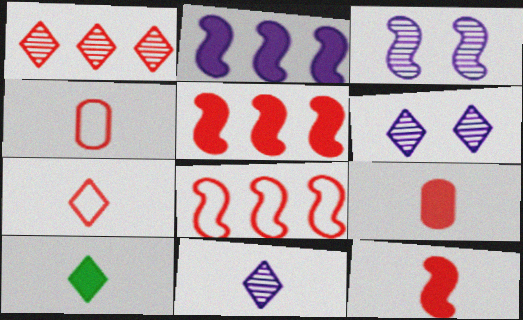[[7, 10, 11]]